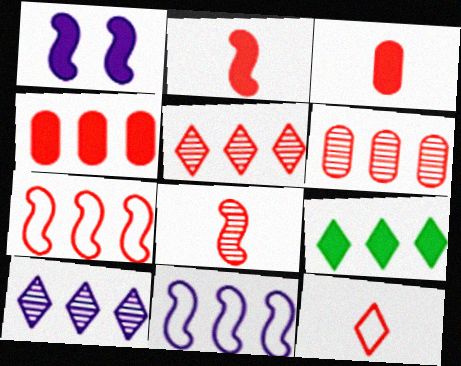[[1, 3, 9], 
[3, 8, 12], 
[4, 5, 7], 
[6, 9, 11]]